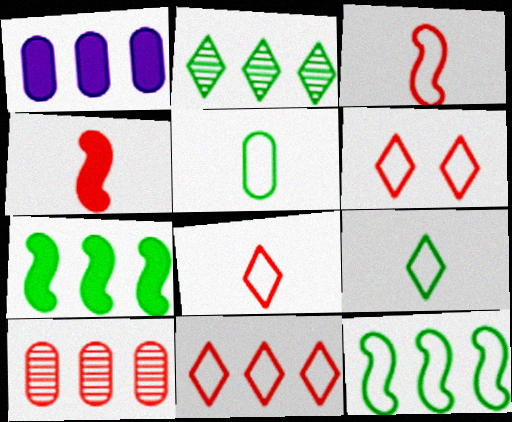[[4, 6, 10], 
[6, 8, 11]]